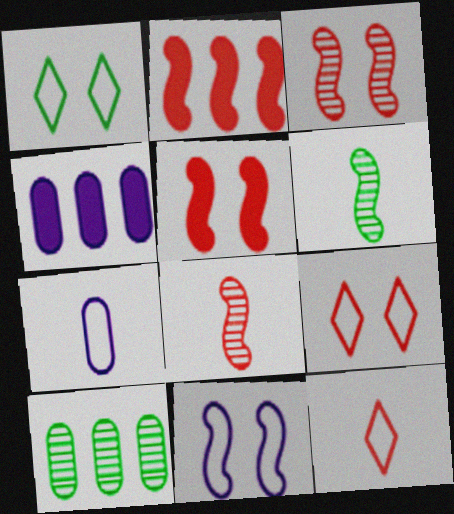[[1, 4, 8], 
[2, 6, 11], 
[4, 6, 9]]